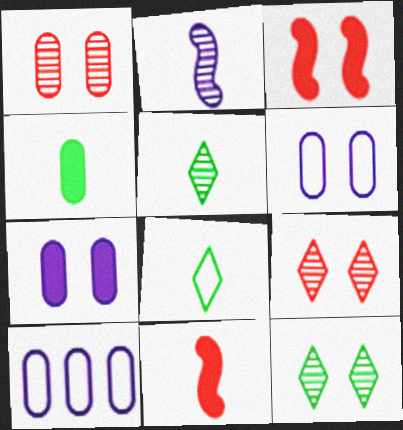[[1, 4, 10], 
[3, 5, 10], 
[3, 6, 12], 
[10, 11, 12]]